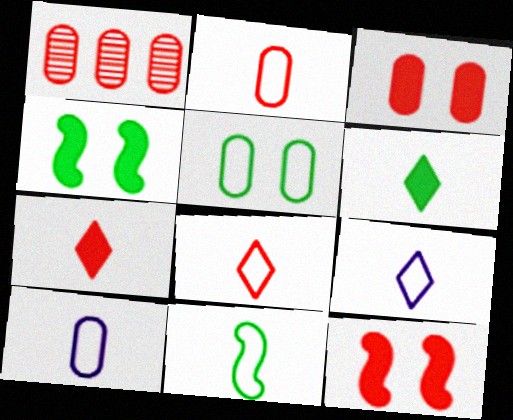[[1, 2, 3], 
[1, 4, 9], 
[1, 8, 12], 
[2, 9, 11], 
[8, 10, 11]]